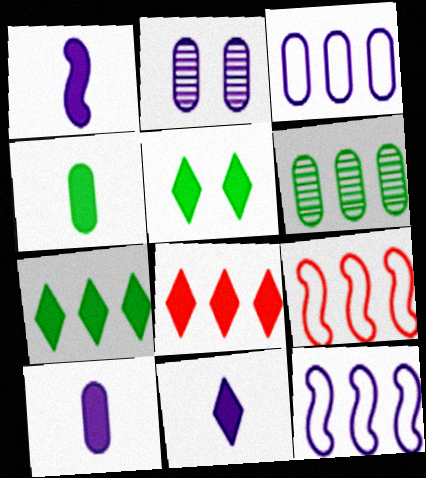[[1, 10, 11], 
[2, 3, 10], 
[2, 11, 12], 
[5, 8, 11], 
[6, 8, 12]]